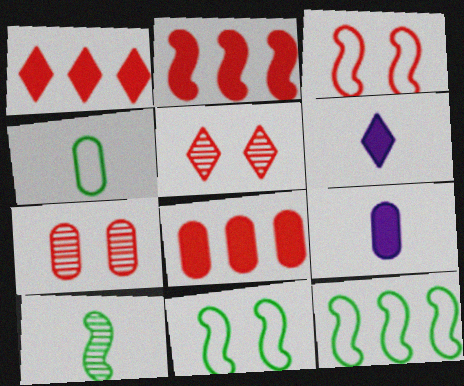[[1, 2, 8], 
[5, 9, 12], 
[6, 7, 12]]